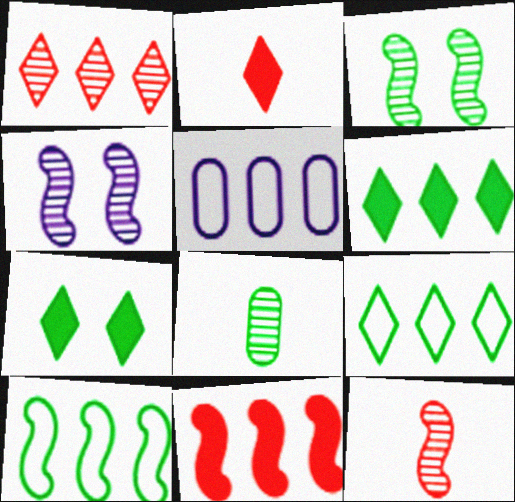[[1, 4, 8], 
[2, 3, 5], 
[5, 7, 12], 
[7, 8, 10]]